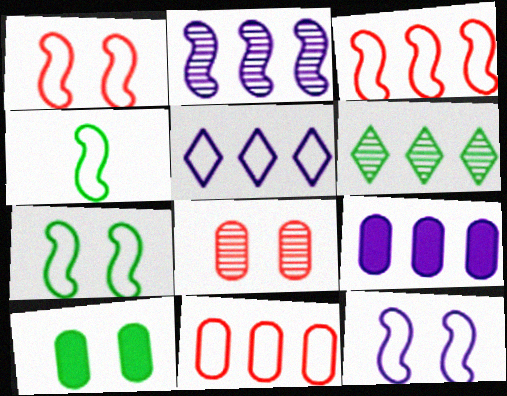[[1, 7, 12], 
[2, 5, 9], 
[3, 4, 12], 
[3, 6, 9], 
[4, 6, 10]]